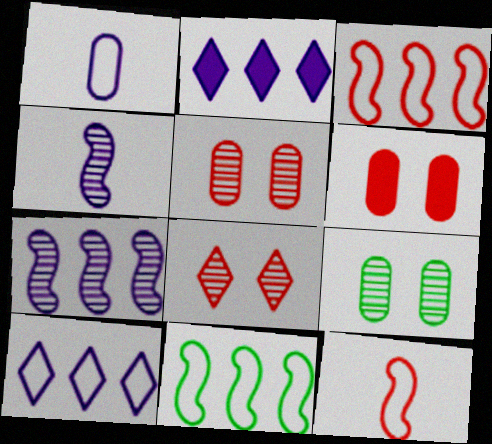[[2, 9, 12]]